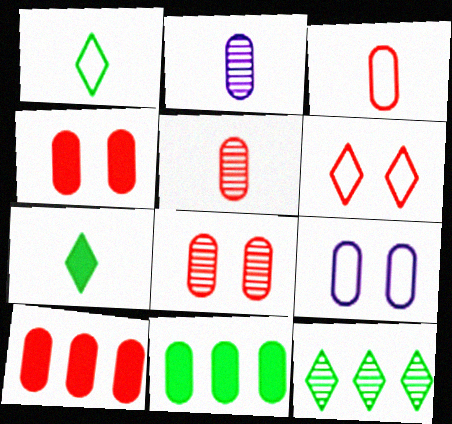[[3, 8, 10], 
[5, 9, 11]]